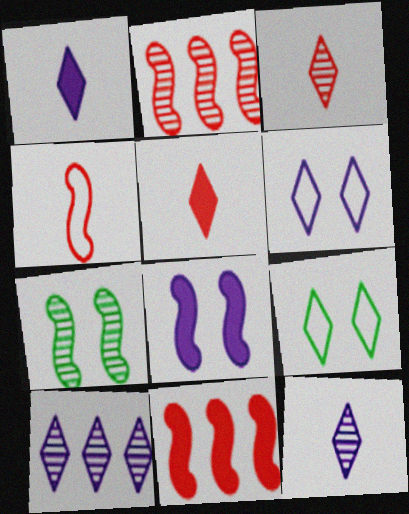[[1, 6, 10], 
[5, 9, 10]]